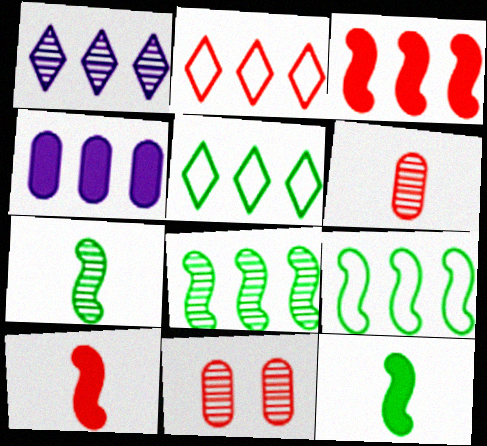[[1, 7, 11], 
[2, 4, 8], 
[2, 10, 11]]